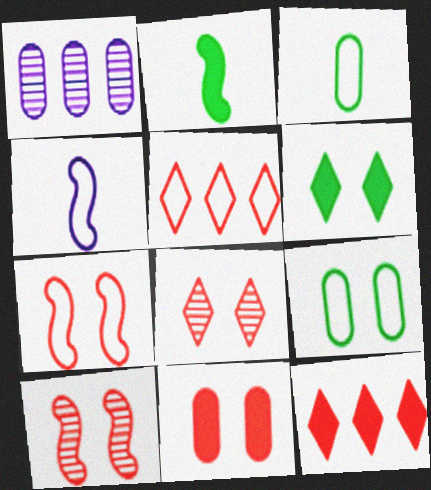[[1, 3, 11], 
[4, 5, 9], 
[7, 8, 11]]